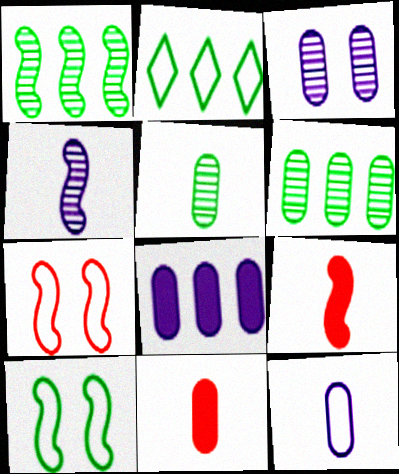[[2, 3, 9], 
[2, 7, 12], 
[3, 8, 12], 
[5, 11, 12]]